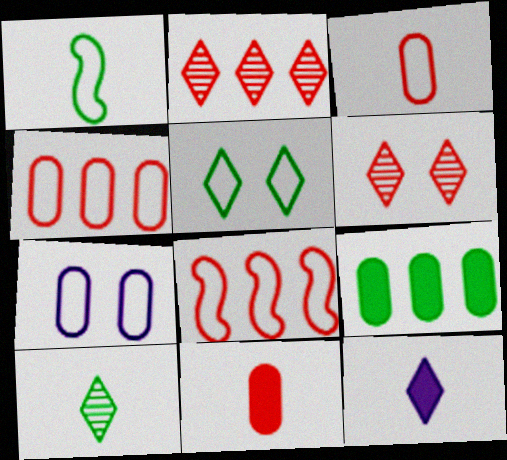[[2, 5, 12], 
[6, 8, 11]]